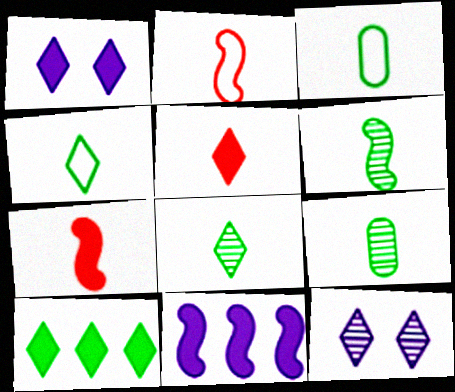[[1, 5, 10], 
[6, 8, 9]]